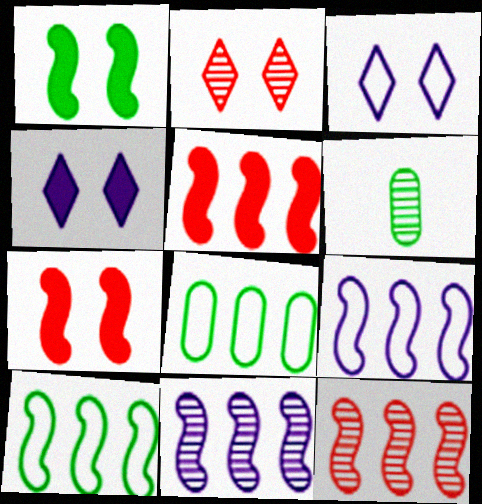[[2, 6, 11], 
[3, 5, 6], 
[5, 10, 11]]